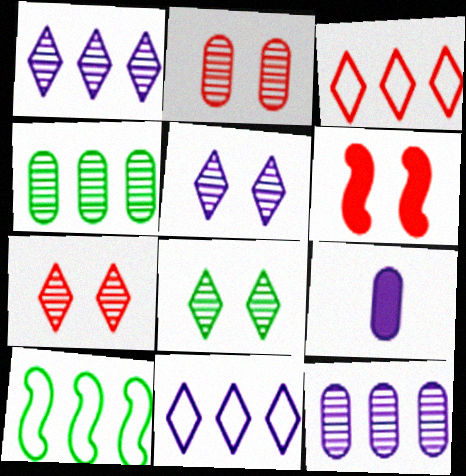[[5, 7, 8], 
[7, 9, 10]]